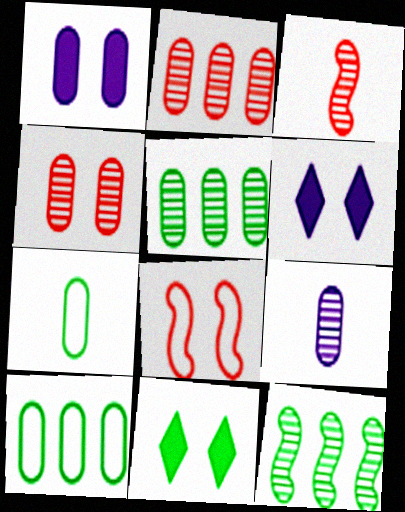[[1, 2, 7], 
[3, 6, 10], 
[4, 5, 9], 
[7, 11, 12]]